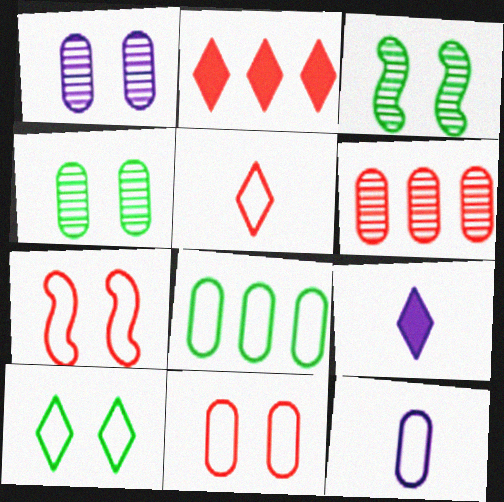[[2, 3, 12], 
[8, 11, 12]]